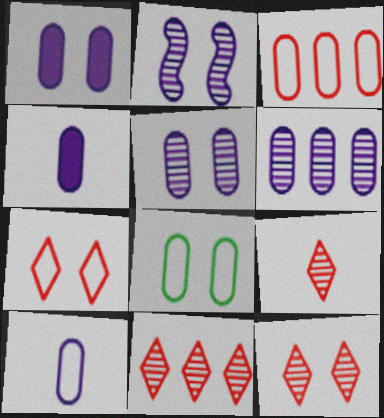[[1, 6, 10], 
[3, 8, 10], 
[9, 11, 12]]